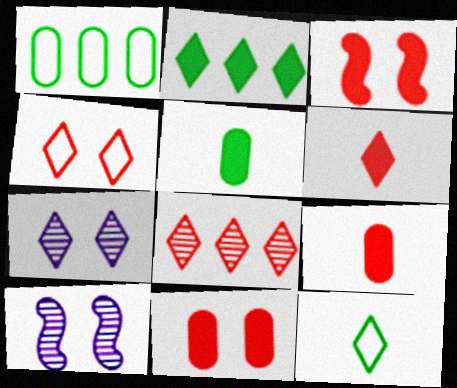[[1, 6, 10], 
[4, 6, 8]]